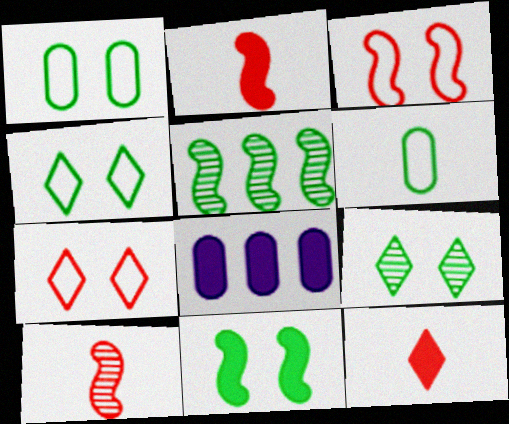[[1, 9, 11], 
[4, 8, 10], 
[8, 11, 12]]